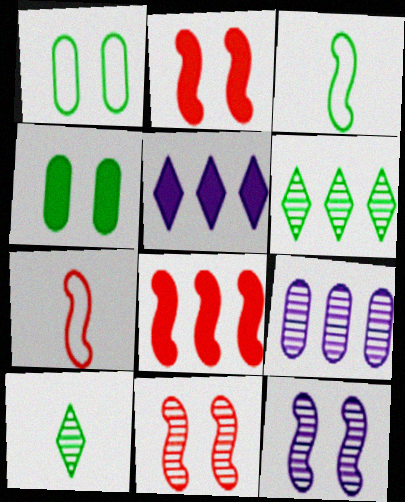[[3, 4, 6], 
[3, 8, 12], 
[7, 8, 11], 
[9, 10, 11]]